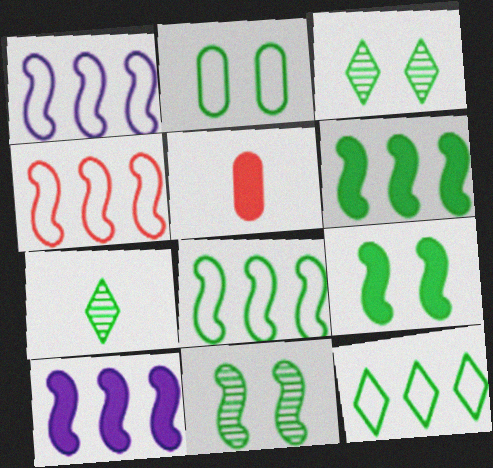[[1, 3, 5], 
[1, 4, 8], 
[2, 3, 9], 
[2, 6, 7]]